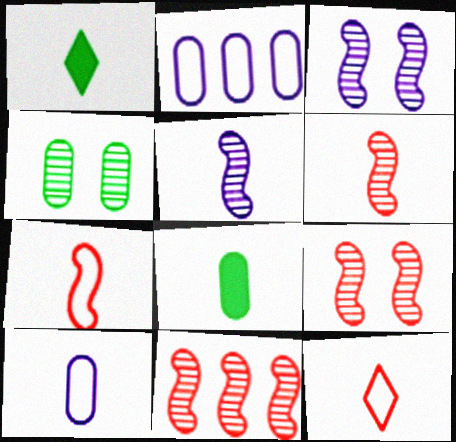[[1, 2, 9], 
[1, 6, 10], 
[5, 8, 12], 
[6, 9, 11]]